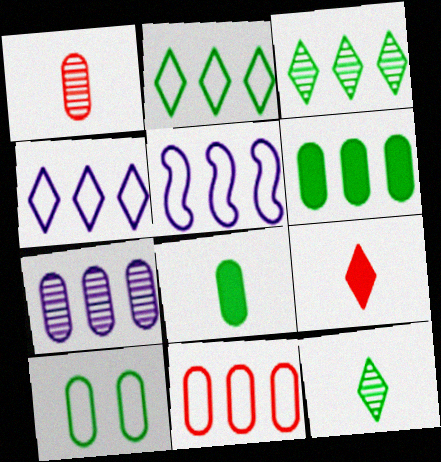[[2, 5, 11], 
[6, 7, 11]]